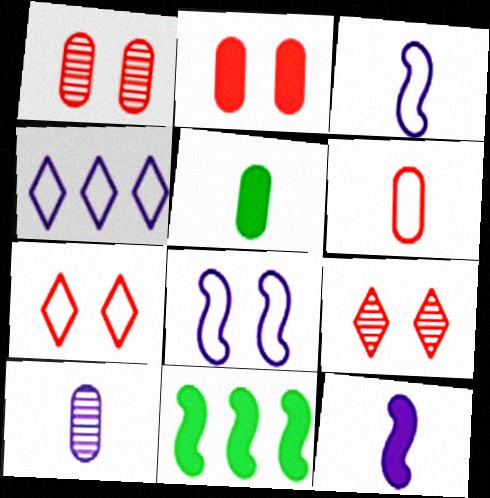[[5, 6, 10], 
[7, 10, 11]]